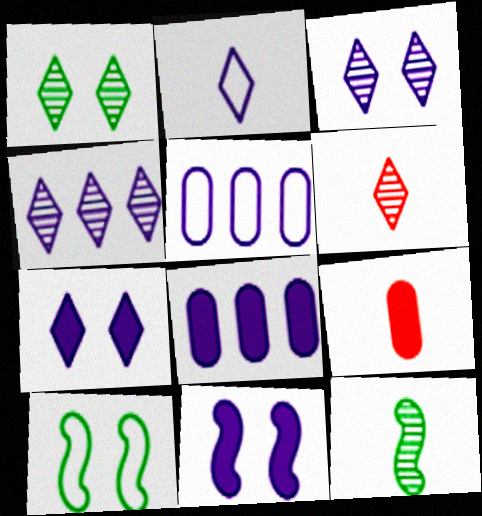[[1, 4, 6], 
[2, 4, 7], 
[2, 9, 12], 
[4, 9, 10], 
[6, 8, 10]]